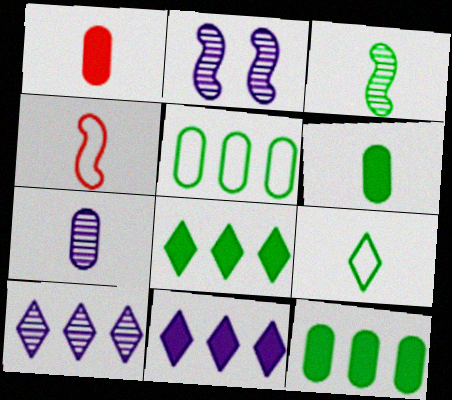[[2, 7, 10], 
[3, 6, 9]]